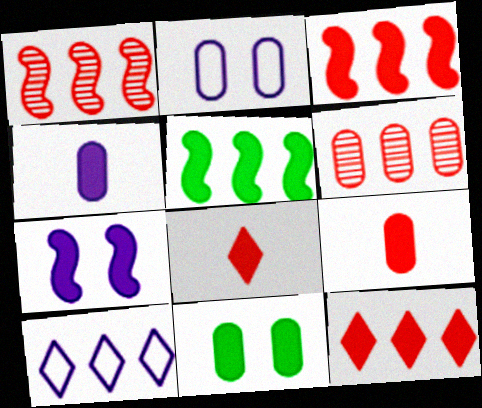[[5, 6, 10]]